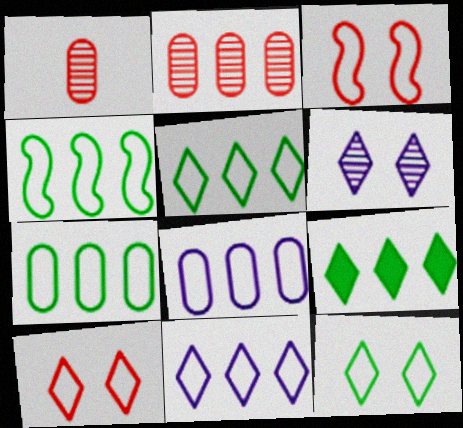[[4, 5, 7]]